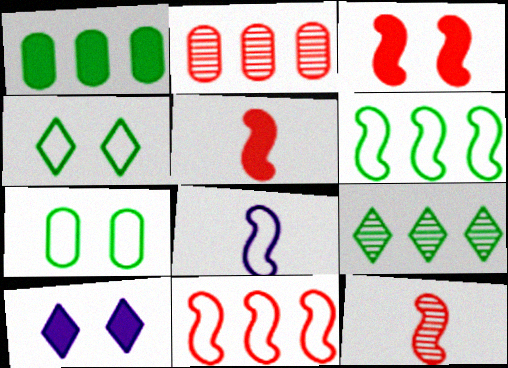[[1, 5, 10], 
[1, 6, 9], 
[3, 11, 12]]